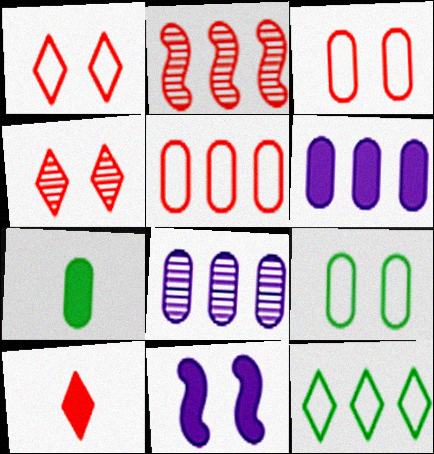[[2, 3, 10], 
[2, 6, 12], 
[3, 7, 8], 
[4, 9, 11]]